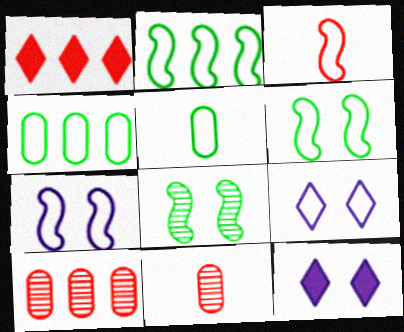[[2, 3, 7], 
[2, 11, 12], 
[3, 4, 9]]